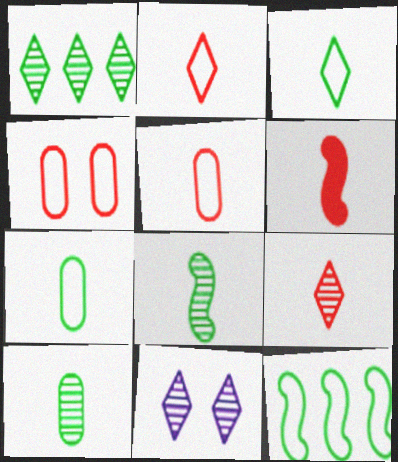[[1, 9, 11], 
[5, 6, 9]]